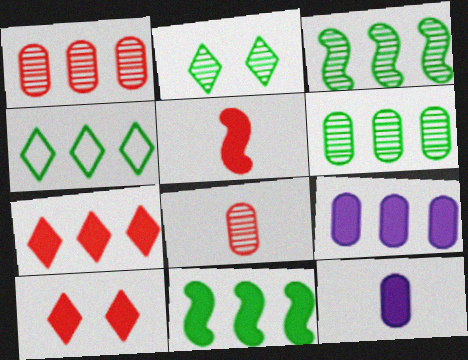[[4, 6, 11], 
[7, 9, 11], 
[10, 11, 12]]